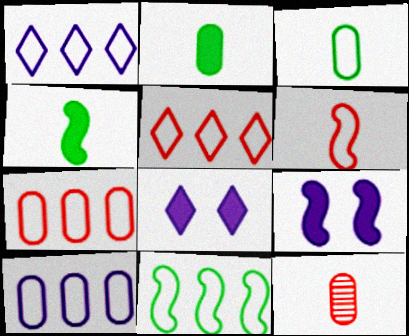[[1, 7, 11], 
[5, 10, 11], 
[8, 11, 12]]